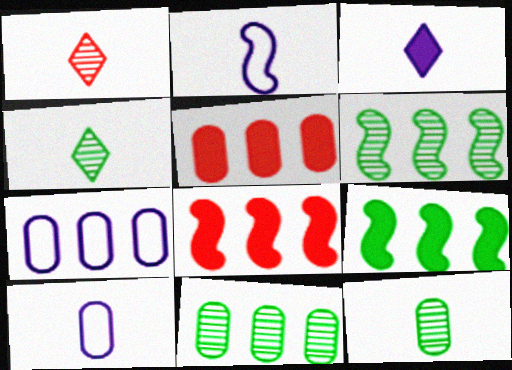[[5, 7, 11]]